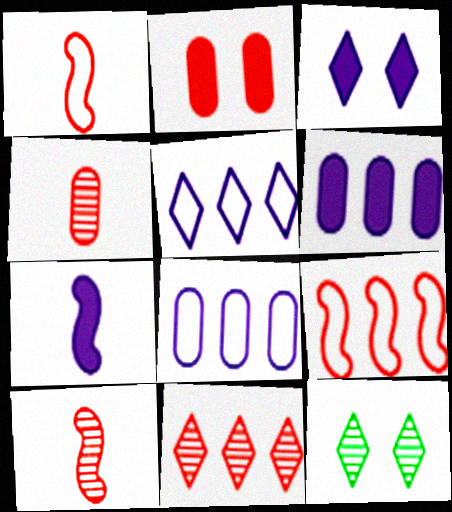[[1, 2, 11], 
[1, 6, 12], 
[3, 6, 7]]